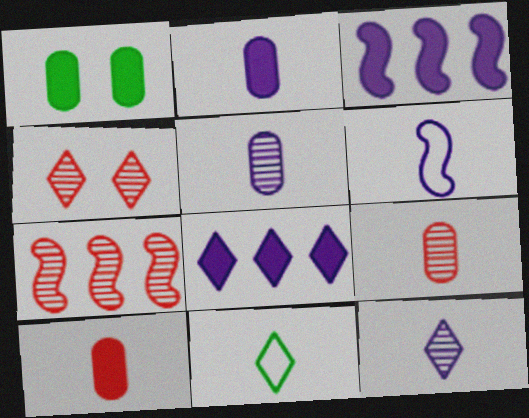[[2, 6, 12], 
[4, 7, 9], 
[4, 8, 11]]